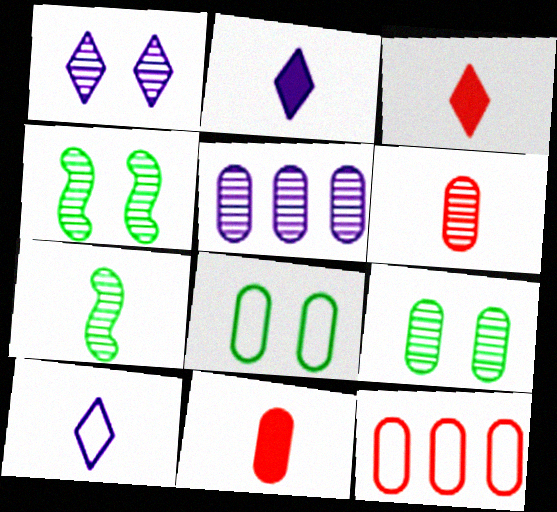[[2, 4, 12], 
[5, 6, 9], 
[5, 8, 11], 
[7, 10, 11]]